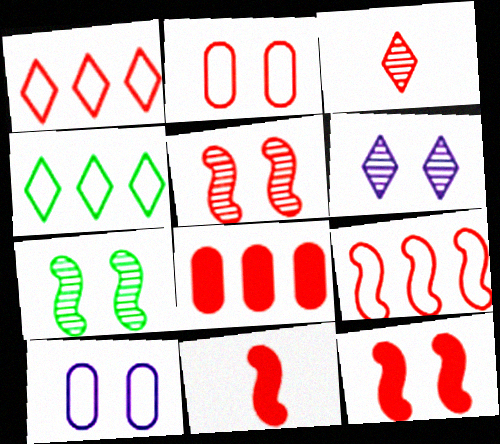[[5, 9, 11]]